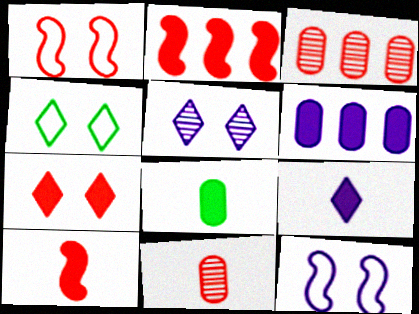[[4, 5, 7], 
[8, 9, 10]]